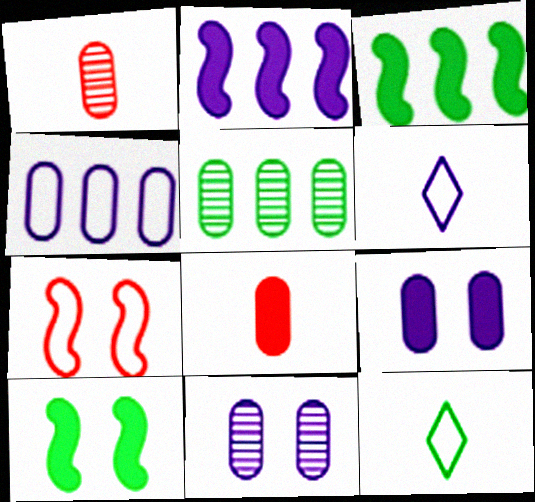[[1, 5, 11], 
[2, 6, 11], 
[4, 7, 12], 
[5, 10, 12]]